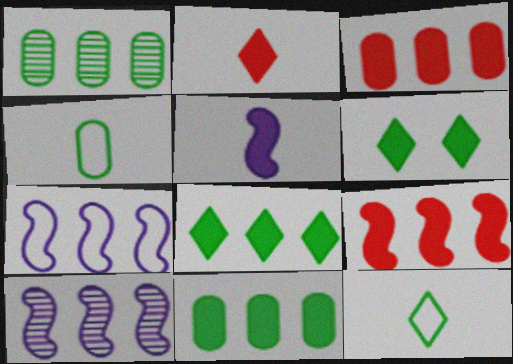[[3, 5, 6]]